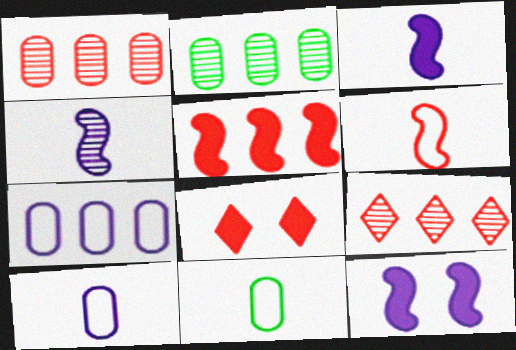[[1, 6, 8], 
[9, 11, 12]]